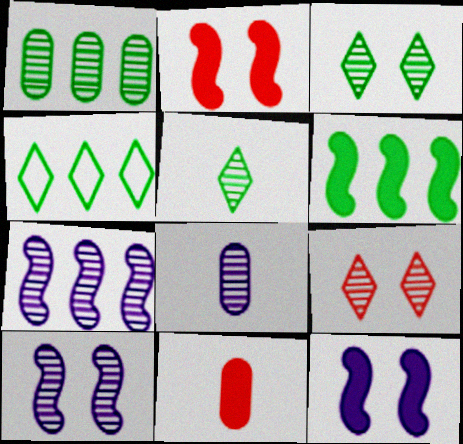[[1, 4, 6], 
[2, 4, 8], 
[4, 10, 11]]